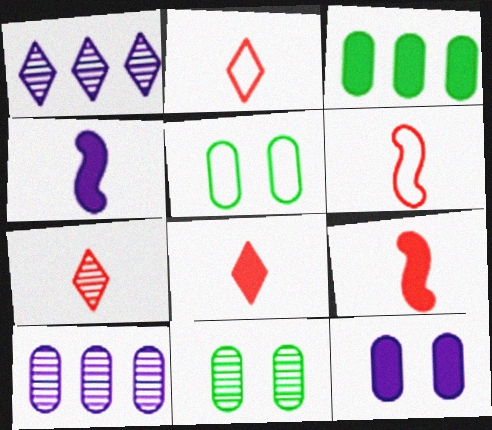[[1, 5, 9], 
[2, 7, 8]]